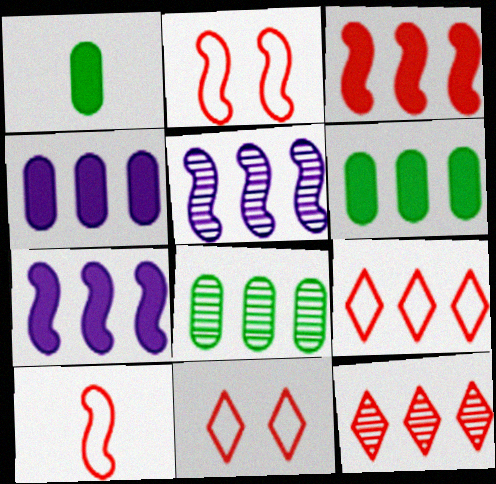[[1, 5, 11], 
[5, 6, 9], 
[5, 8, 12], 
[7, 8, 9]]